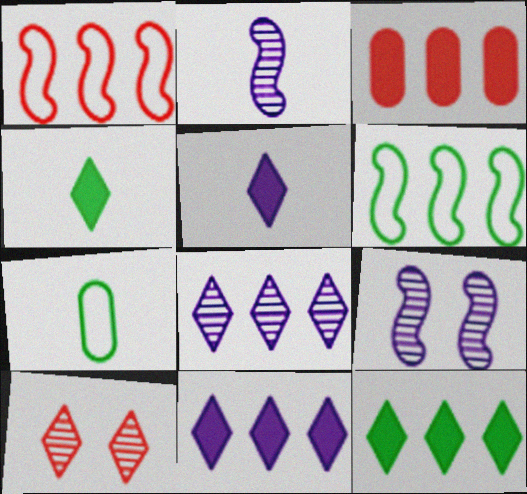[[3, 6, 8]]